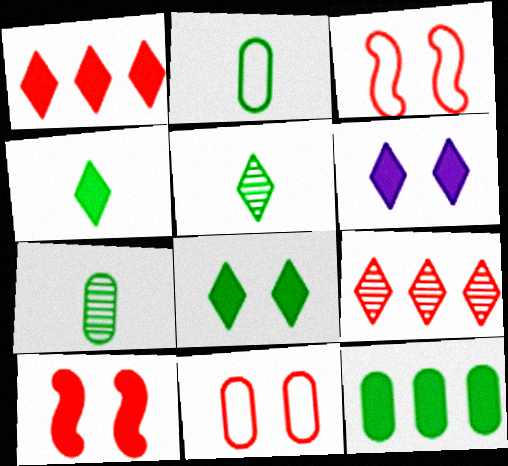[[1, 4, 6]]